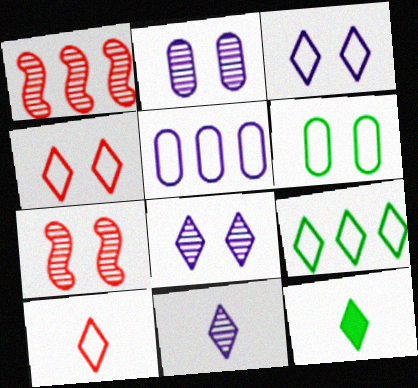[[3, 9, 10], 
[5, 7, 12], 
[10, 11, 12]]